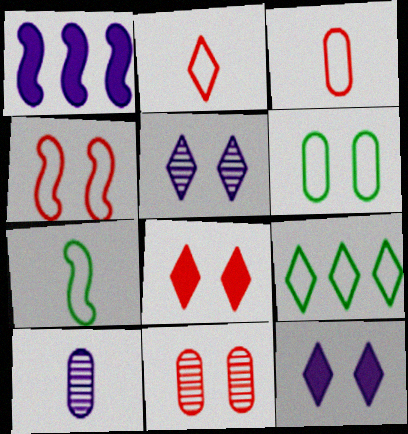[[4, 8, 11], 
[6, 7, 9]]